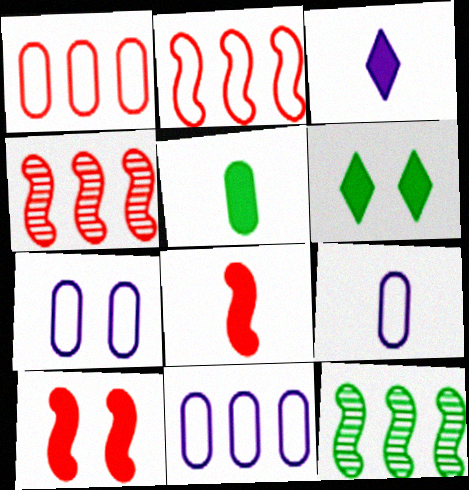[[3, 5, 8], 
[4, 6, 9], 
[7, 9, 11]]